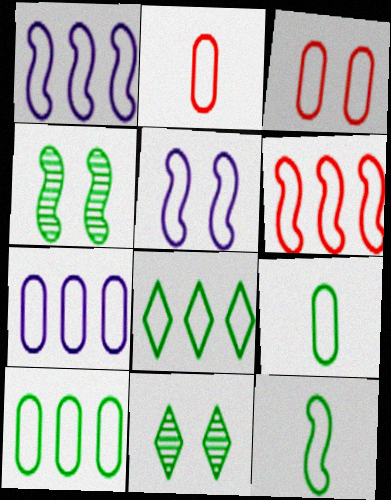[[2, 5, 8], 
[3, 7, 9], 
[5, 6, 12], 
[6, 7, 8]]